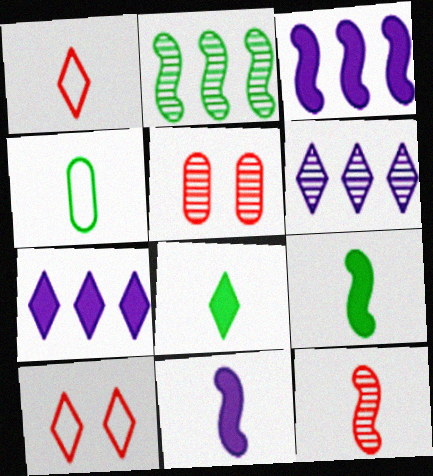[[6, 8, 10]]